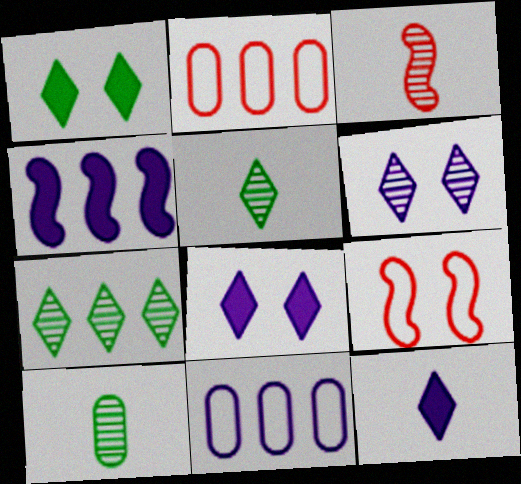[[1, 3, 11], 
[2, 4, 7]]